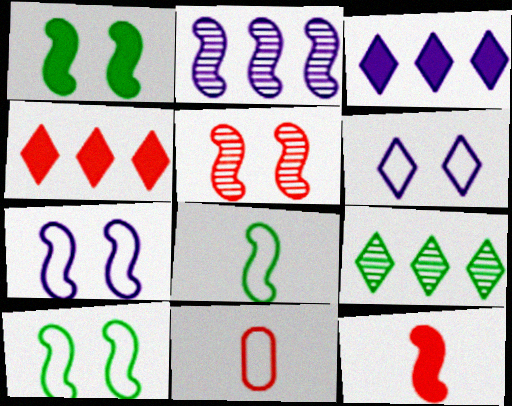[[1, 5, 7], 
[2, 10, 12], 
[4, 5, 11]]